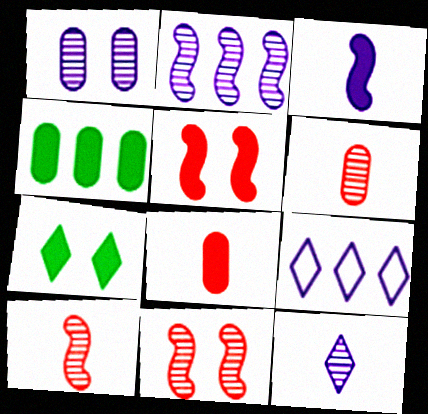[[1, 2, 12], 
[1, 3, 9]]